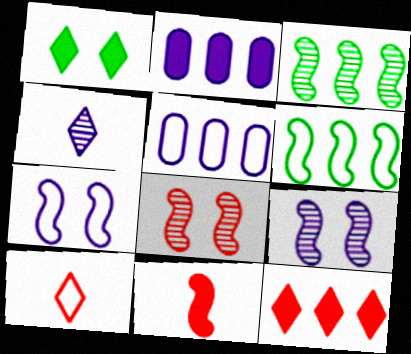[[1, 2, 11], 
[2, 4, 7], 
[3, 5, 12], 
[3, 7, 11], 
[6, 9, 11]]